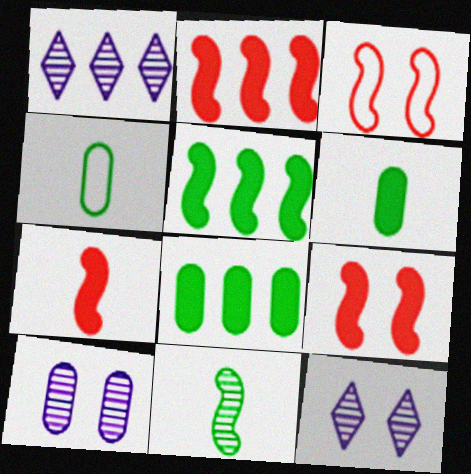[[1, 3, 6], 
[1, 4, 9], 
[2, 4, 12], 
[2, 7, 9]]